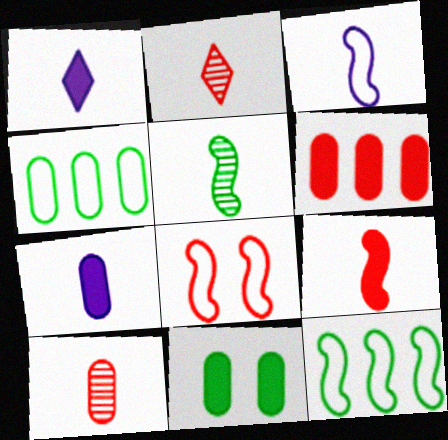[[2, 6, 8], 
[3, 5, 9], 
[3, 8, 12], 
[6, 7, 11]]